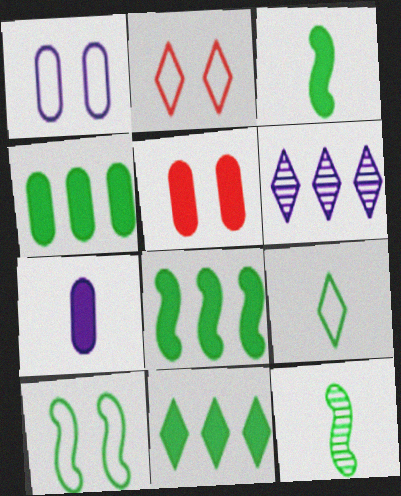[[1, 2, 10], 
[4, 5, 7], 
[4, 8, 11], 
[8, 10, 12]]